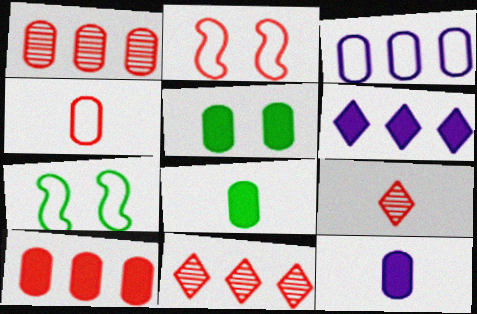[[2, 9, 10], 
[5, 10, 12], 
[7, 11, 12]]